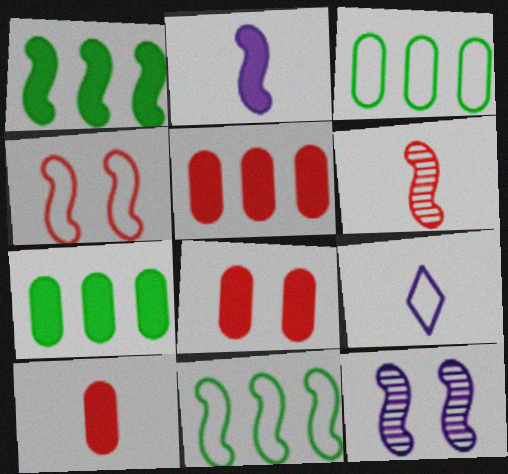[[3, 4, 9], 
[5, 8, 10]]